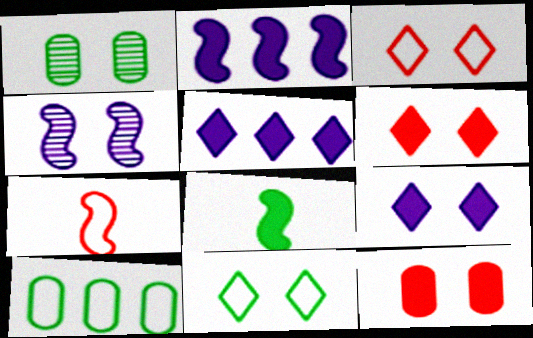[[1, 5, 7], 
[4, 11, 12], 
[5, 8, 12]]